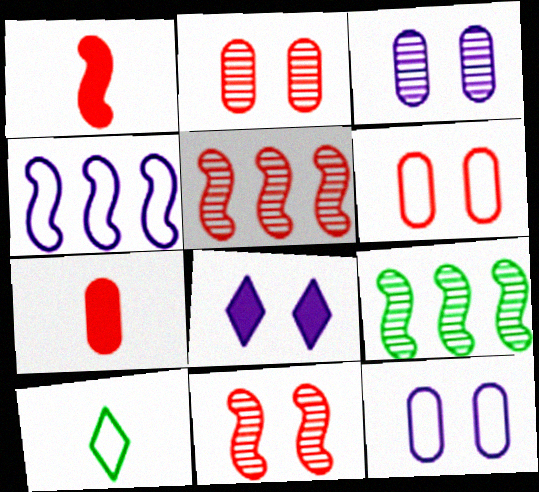[[4, 6, 10]]